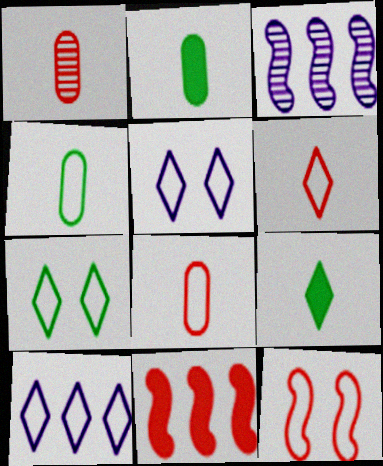[[4, 10, 12], 
[6, 7, 10]]